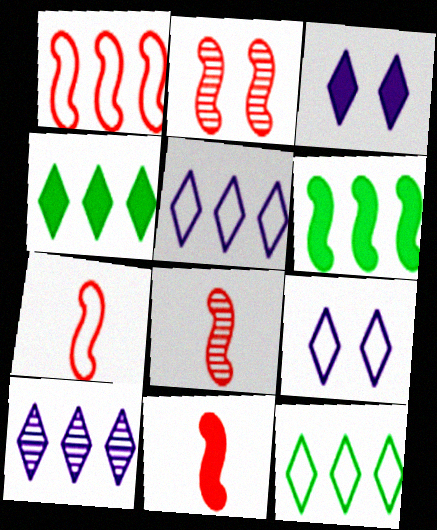[[1, 2, 11], 
[7, 8, 11]]